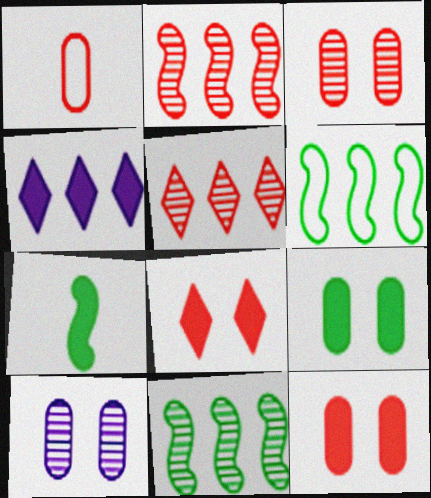[[1, 2, 8], 
[4, 7, 12]]